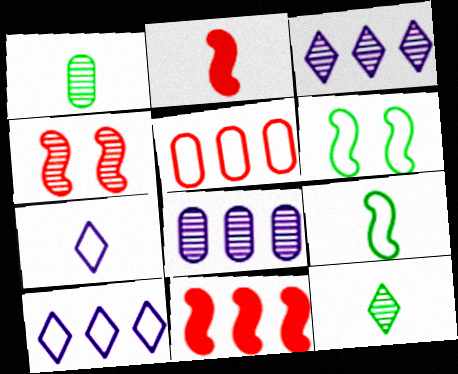[[1, 2, 7], 
[1, 3, 4], 
[4, 8, 12], 
[5, 6, 7]]